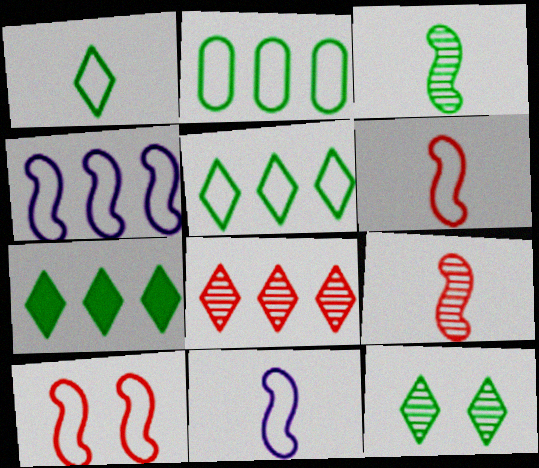[[1, 7, 12]]